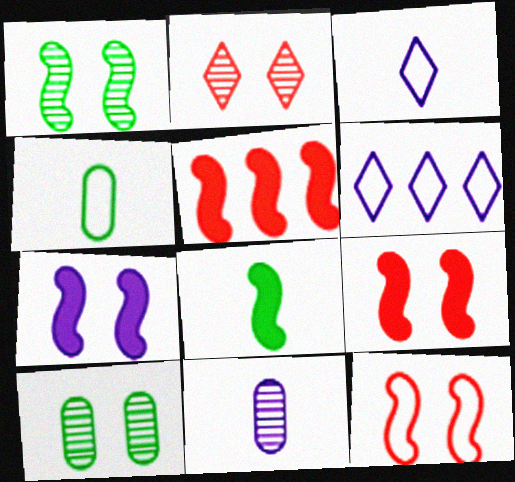[[1, 7, 12], 
[3, 5, 10], 
[4, 6, 12], 
[5, 7, 8], 
[6, 7, 11]]